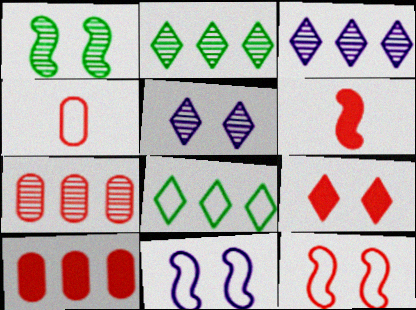[[4, 8, 11], 
[6, 9, 10]]